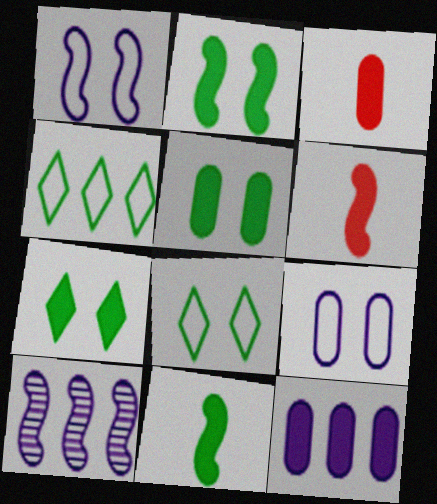[[2, 5, 7], 
[3, 5, 12], 
[3, 8, 10], 
[6, 7, 12]]